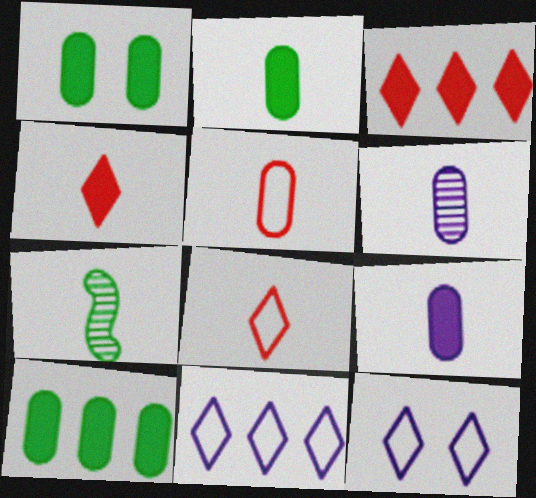[[1, 2, 10], 
[2, 5, 6], 
[7, 8, 9]]